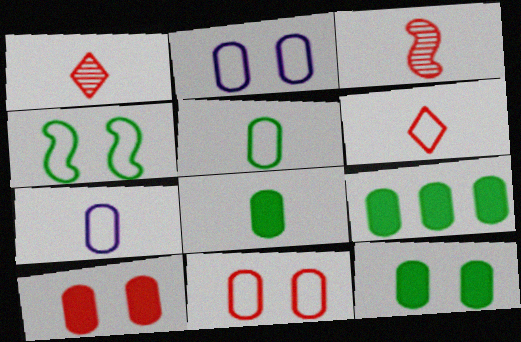[[8, 9, 12]]